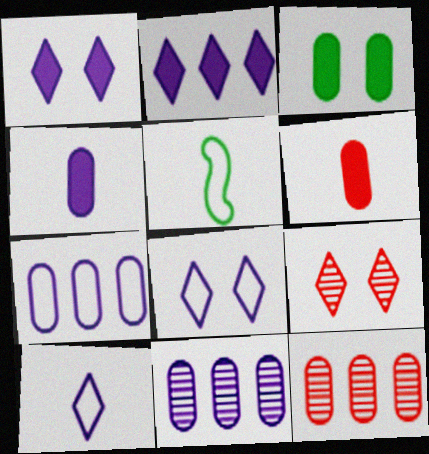[[1, 5, 12]]